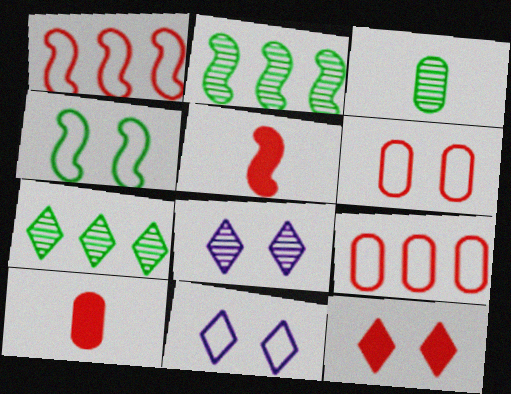[[2, 10, 11], 
[4, 6, 11]]